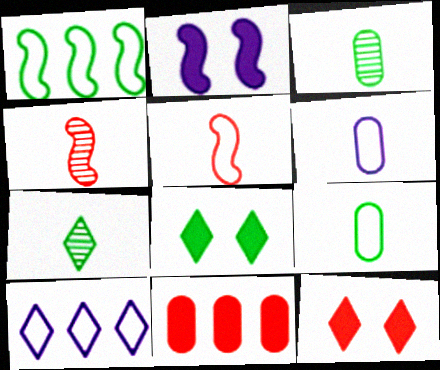[[1, 2, 4], 
[1, 3, 8], 
[7, 10, 12]]